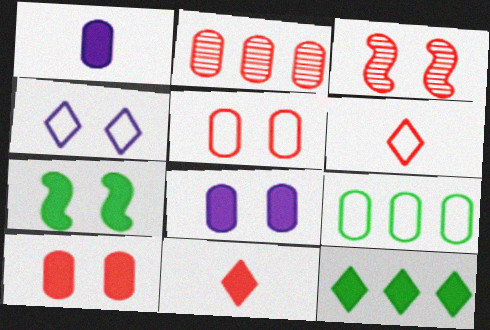[]